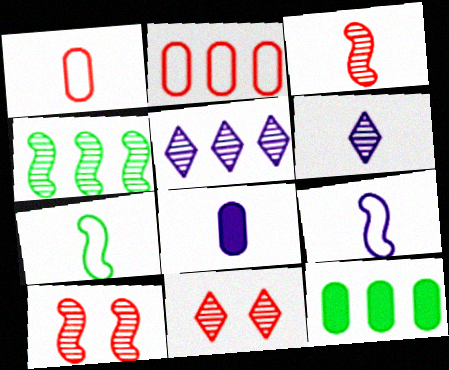[[6, 8, 9], 
[9, 11, 12]]